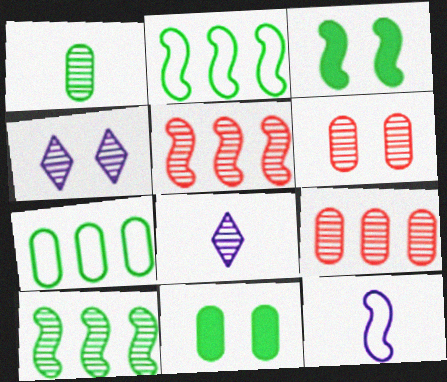[[1, 4, 5], 
[1, 7, 11], 
[3, 5, 12], 
[6, 8, 10]]